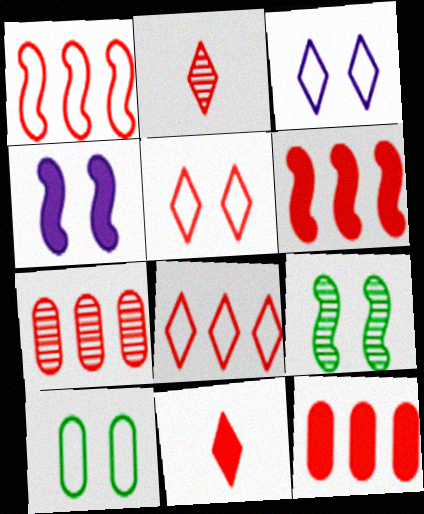[[6, 7, 8]]